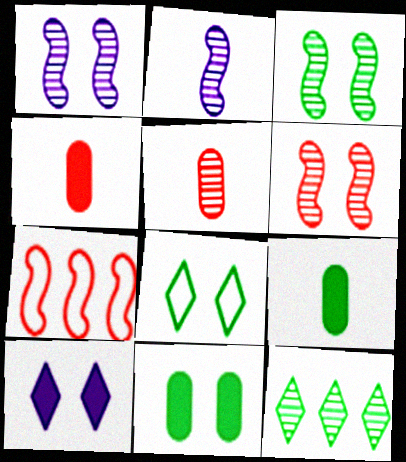[[1, 3, 6], 
[1, 5, 12], 
[3, 8, 11]]